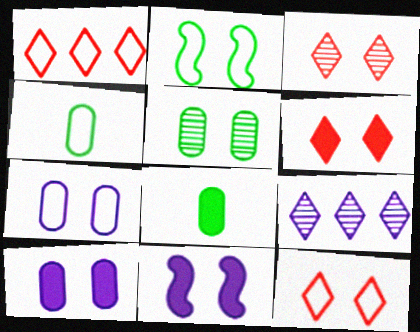[[2, 3, 10], 
[2, 7, 12], 
[3, 6, 12], 
[5, 11, 12]]